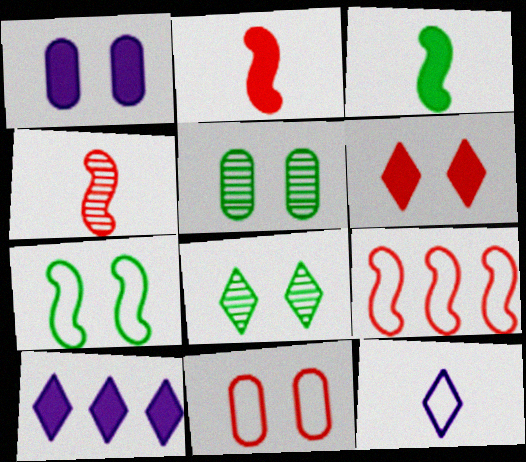[[1, 5, 11]]